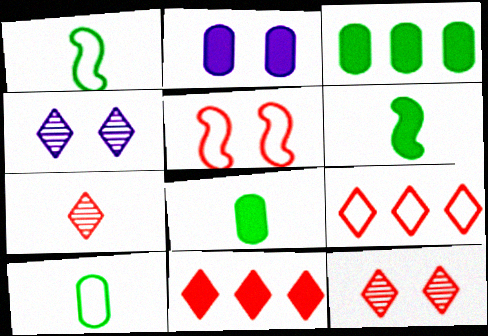[[2, 6, 11]]